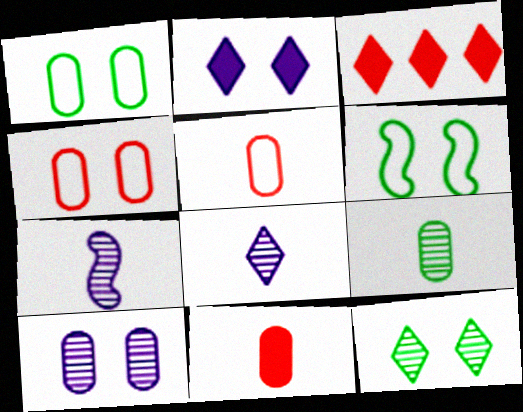[[1, 3, 7]]